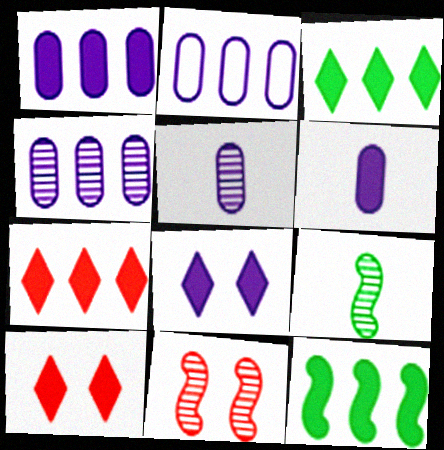[[1, 2, 4], 
[1, 7, 12], 
[2, 9, 10], 
[6, 10, 12]]